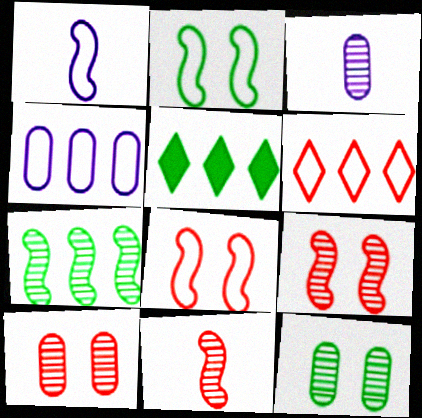[[1, 5, 10], 
[3, 5, 8]]